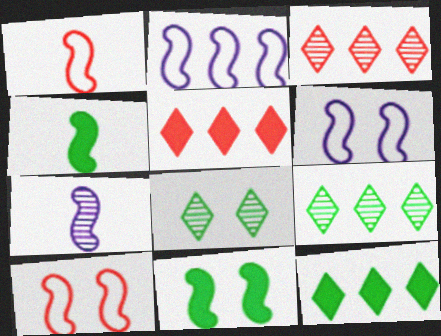[[1, 4, 7]]